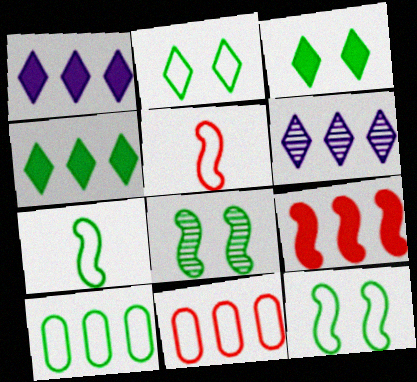[[2, 7, 10], 
[6, 9, 10]]